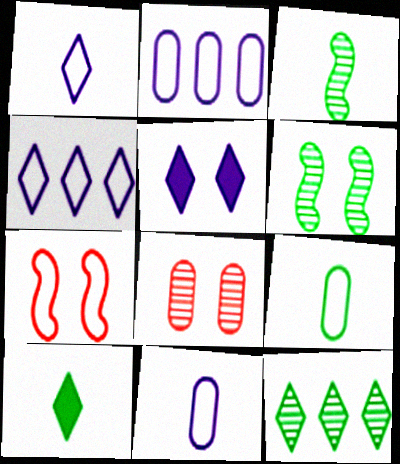[[3, 9, 10], 
[4, 7, 9]]